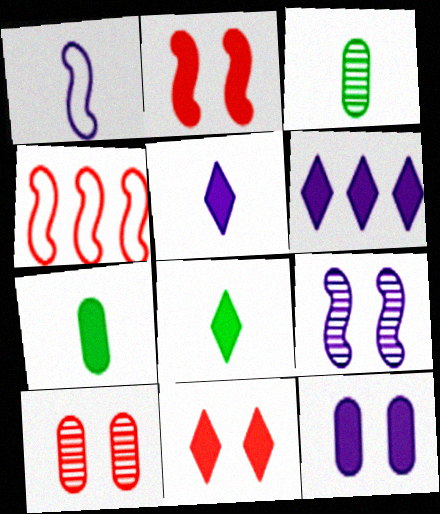[[2, 6, 7], 
[6, 8, 11]]